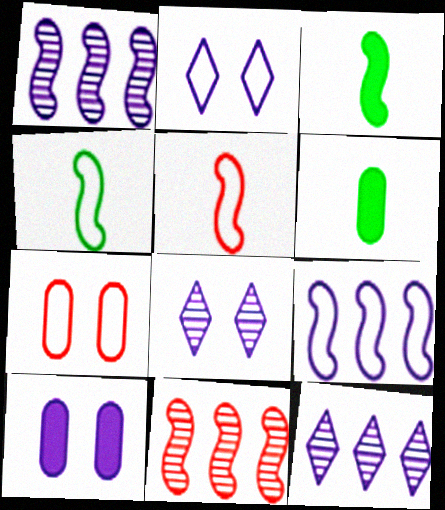[[2, 6, 11], 
[3, 7, 12]]